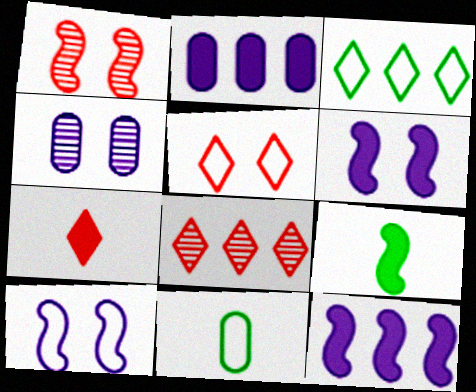[[5, 7, 8], 
[6, 8, 11]]